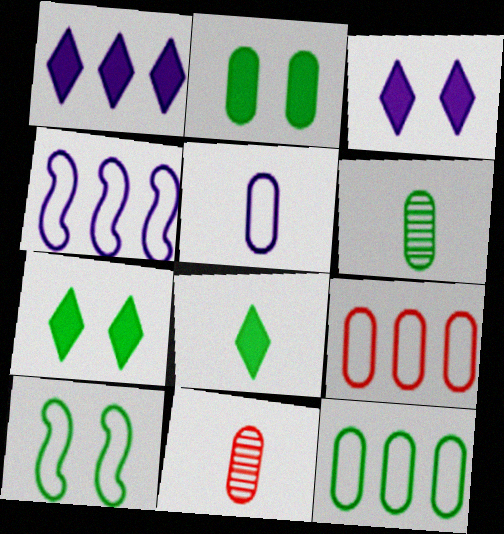[[1, 10, 11], 
[2, 6, 12], 
[4, 7, 11]]